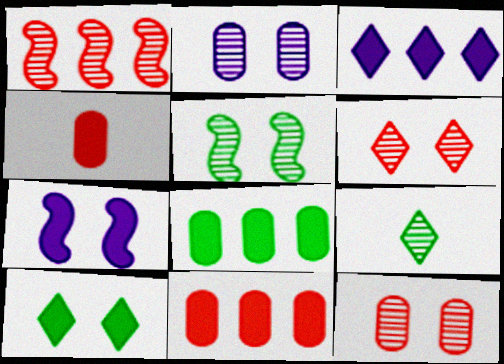[[1, 2, 9], 
[2, 5, 6]]